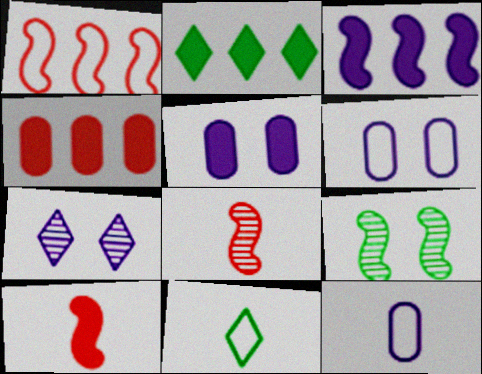[[1, 6, 11], 
[2, 3, 4], 
[2, 5, 10], 
[2, 6, 8], 
[3, 7, 12]]